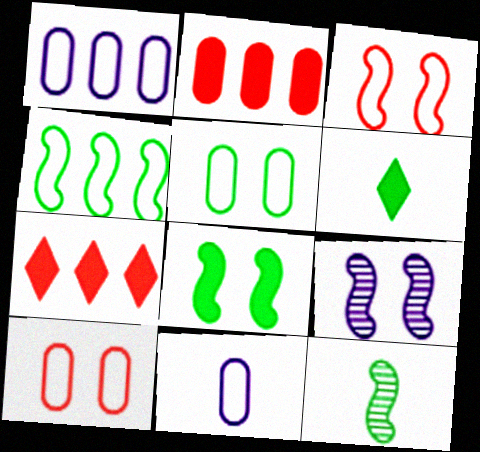[[3, 8, 9], 
[4, 8, 12]]